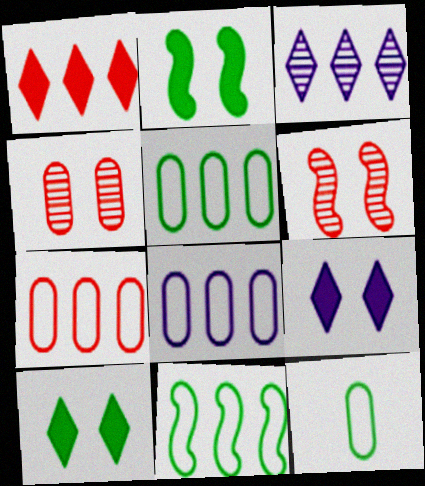[[5, 7, 8]]